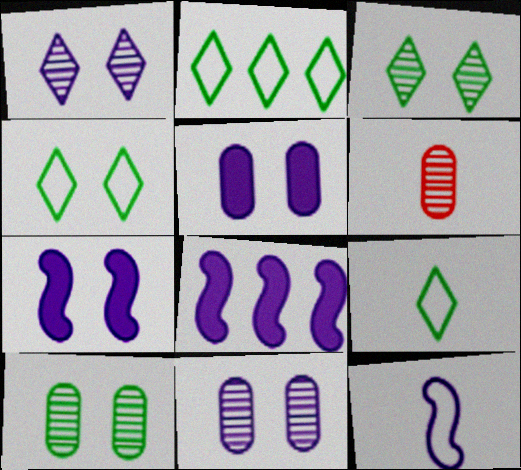[[2, 4, 9], 
[2, 6, 7], 
[4, 6, 8]]